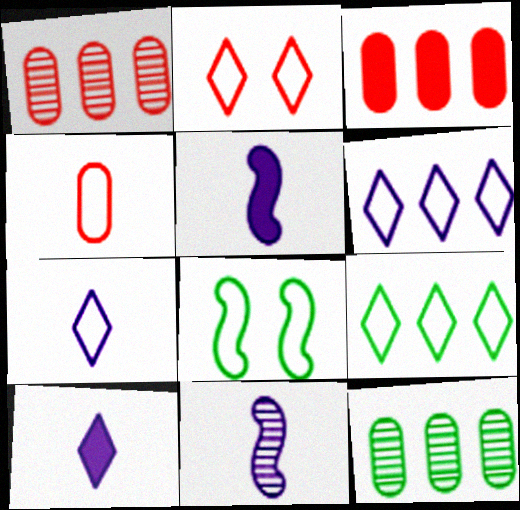[[1, 8, 10], 
[2, 5, 12], 
[2, 7, 9], 
[4, 6, 8]]